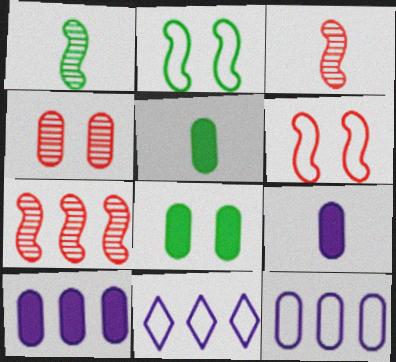[[3, 8, 11], 
[4, 5, 12]]